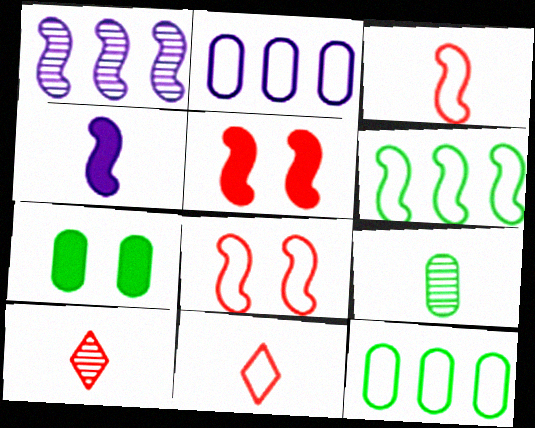[[1, 7, 11], 
[4, 9, 11], 
[7, 9, 12]]